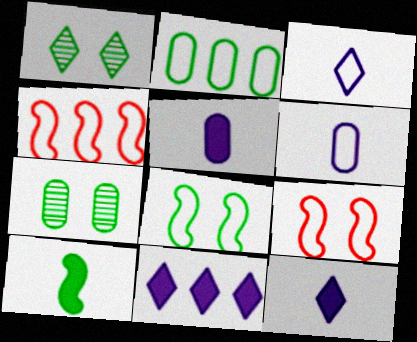[[1, 2, 10], 
[1, 4, 5], 
[2, 3, 9], 
[4, 7, 12]]